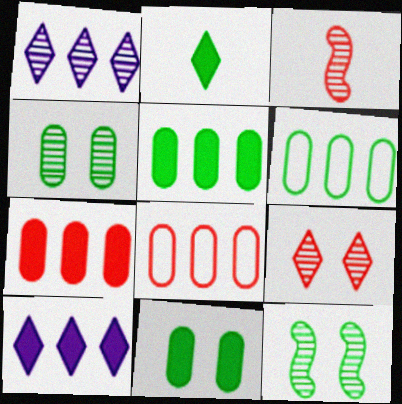[[1, 3, 4], 
[2, 6, 12]]